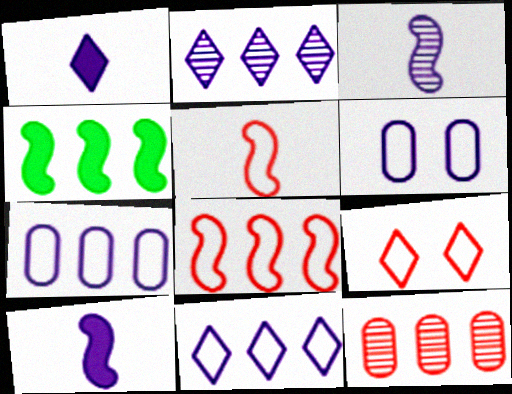[[2, 6, 10], 
[4, 11, 12]]